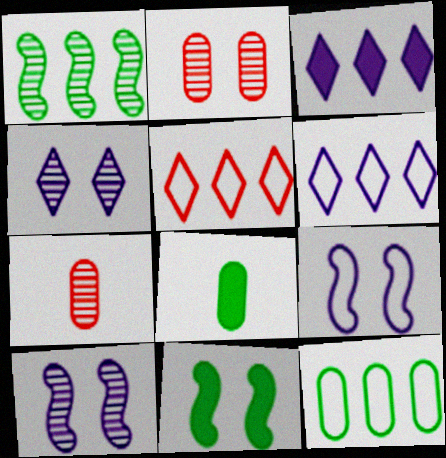[[1, 4, 7], 
[5, 8, 10], 
[6, 7, 11]]